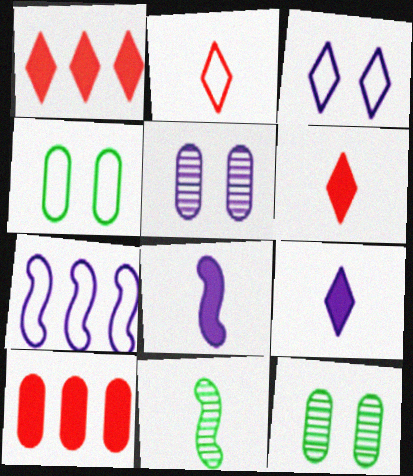[[2, 4, 7], 
[3, 10, 11], 
[5, 7, 9], 
[6, 7, 12]]